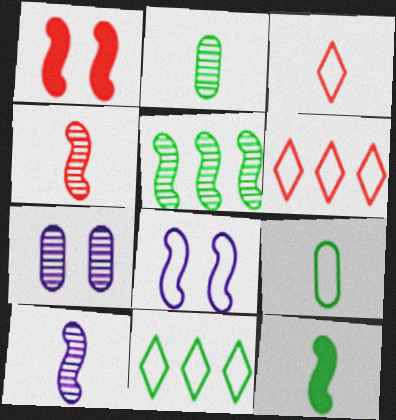[[6, 7, 12], 
[6, 8, 9]]